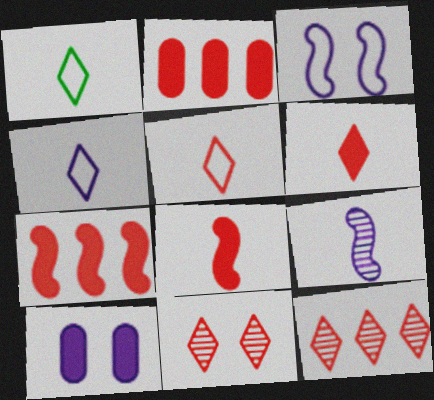[[1, 4, 5]]